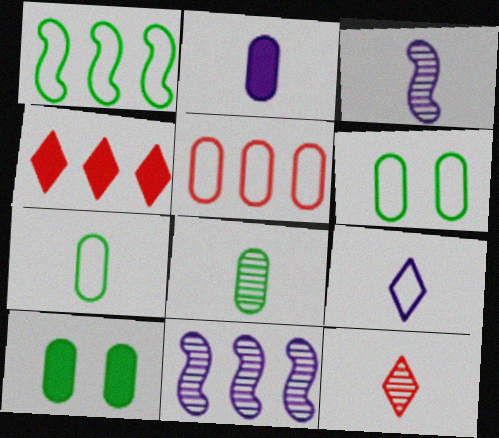[[2, 3, 9], 
[3, 4, 6], 
[3, 8, 12]]